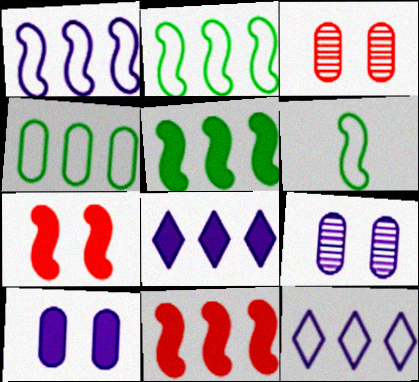[[3, 6, 8]]